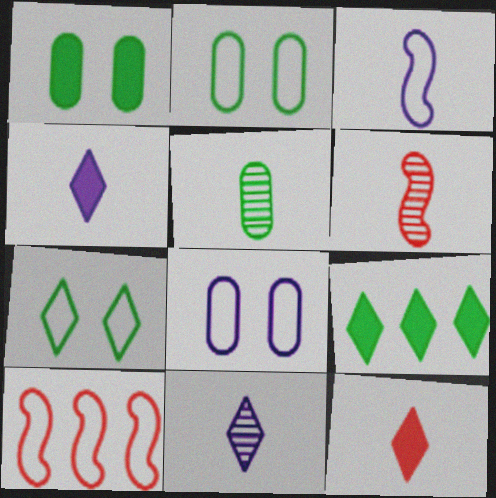[[1, 10, 11], 
[3, 5, 12], 
[5, 6, 11], 
[6, 8, 9]]